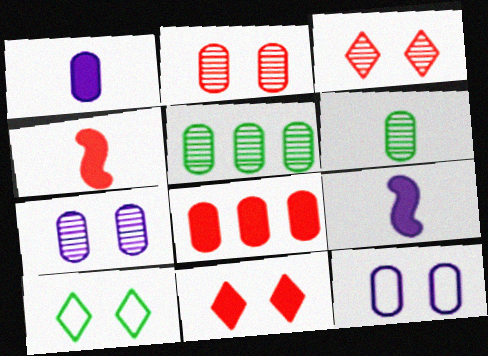[[4, 8, 11], 
[6, 8, 12]]